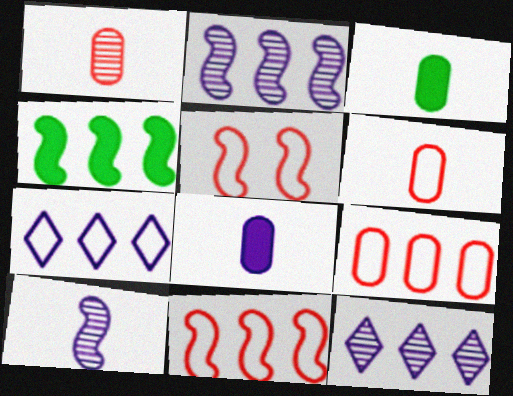[[2, 4, 11], 
[3, 5, 12], 
[4, 5, 10], 
[4, 9, 12]]